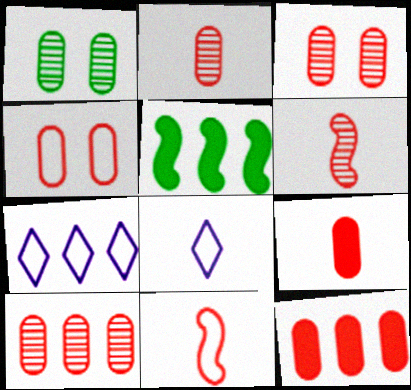[[2, 3, 10], 
[2, 4, 12], 
[3, 5, 8], 
[4, 9, 10], 
[5, 7, 10]]